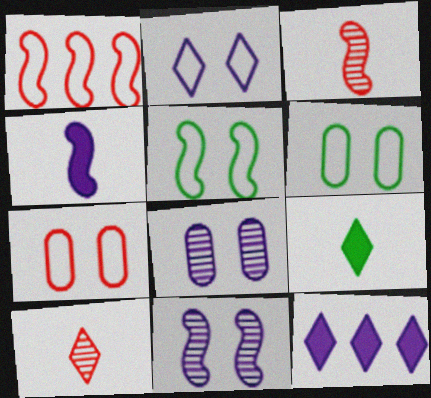[[1, 8, 9], 
[2, 5, 7], 
[3, 6, 12]]